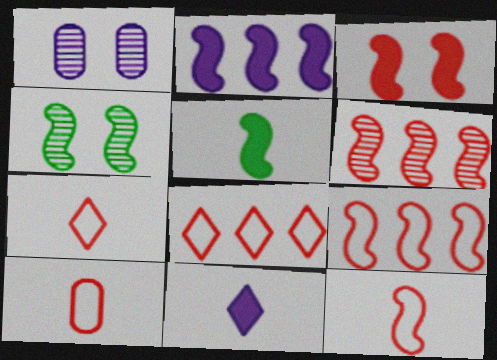[[1, 5, 8], 
[2, 3, 5], 
[2, 4, 12], 
[3, 6, 12], 
[7, 10, 12]]